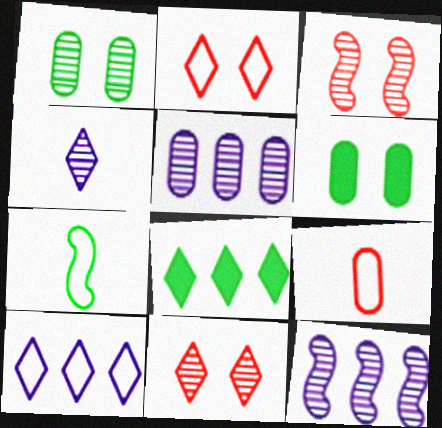[[1, 7, 8], 
[2, 4, 8], 
[5, 6, 9]]